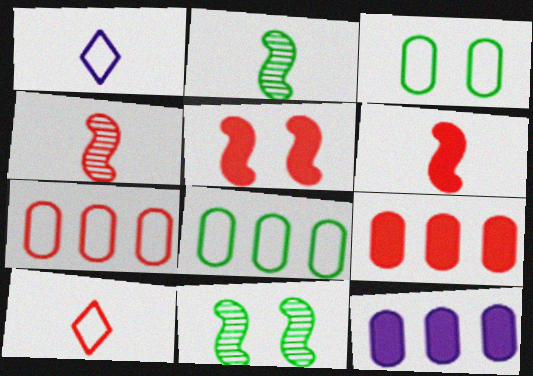[[1, 9, 11], 
[10, 11, 12]]